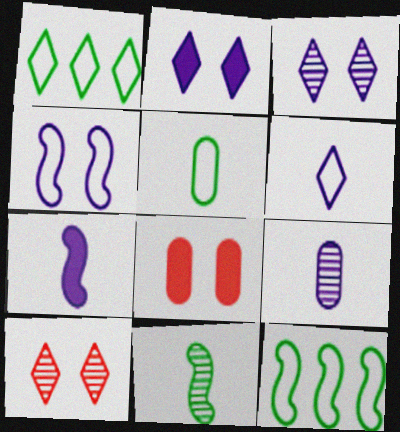[[6, 7, 9]]